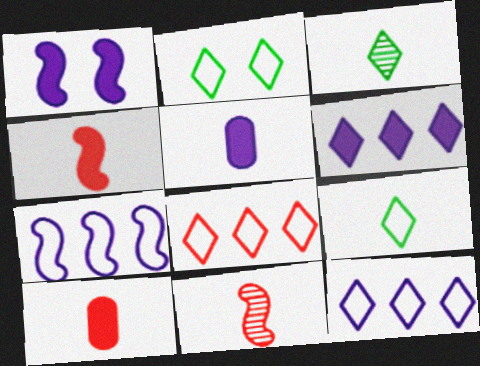[[1, 5, 6], 
[5, 9, 11]]